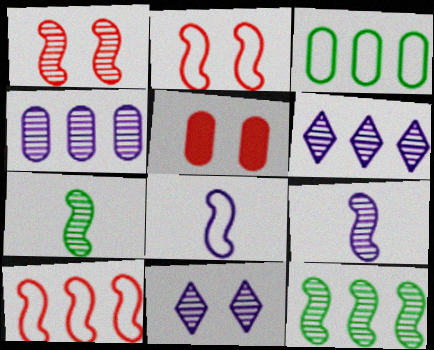[[1, 9, 12], 
[4, 9, 11]]